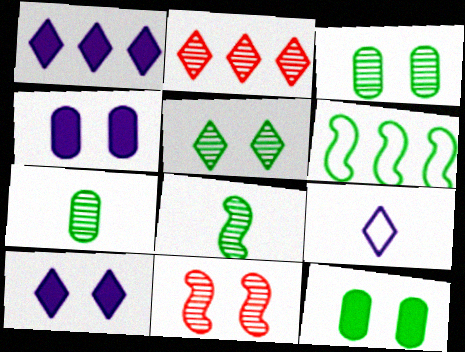[]